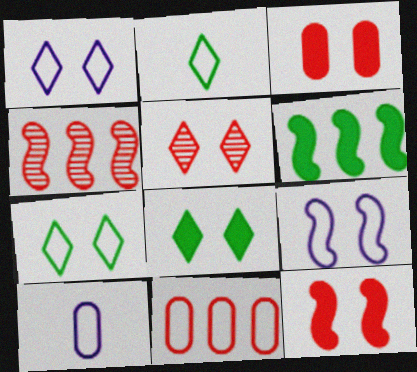[[1, 5, 8], 
[2, 9, 11], 
[4, 8, 10], 
[5, 6, 10]]